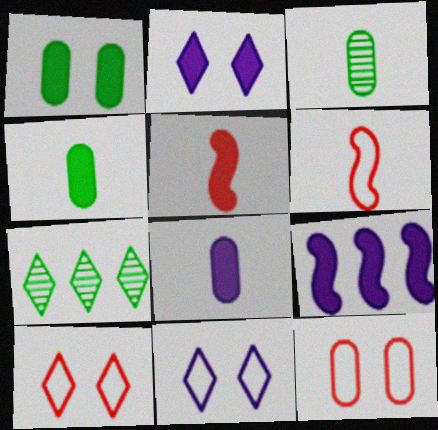[[2, 8, 9], 
[3, 9, 10]]